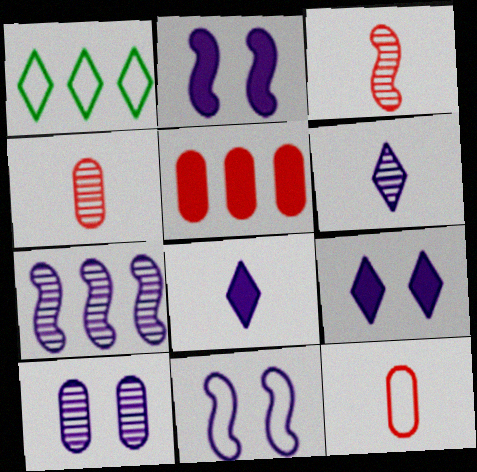[[1, 2, 4], 
[1, 5, 7], 
[1, 11, 12], 
[6, 7, 10], 
[9, 10, 11]]